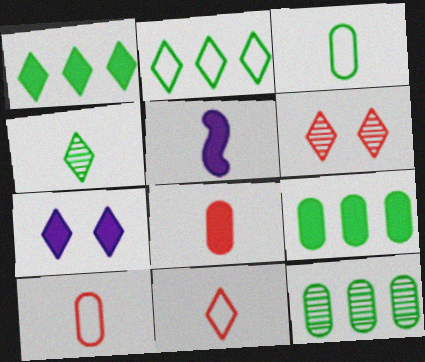[[4, 5, 10]]